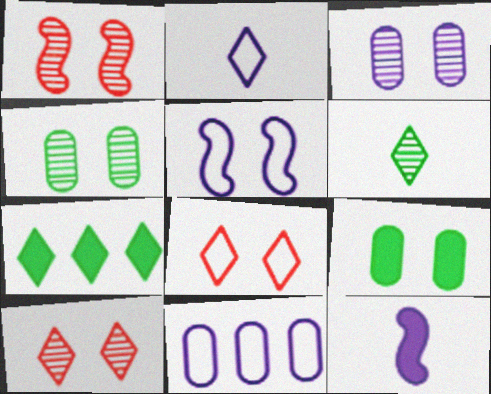[[2, 5, 11], 
[2, 7, 10], 
[5, 9, 10]]